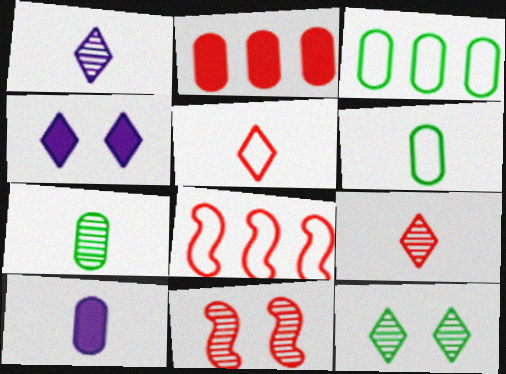[[2, 5, 11], 
[4, 7, 8], 
[8, 10, 12]]